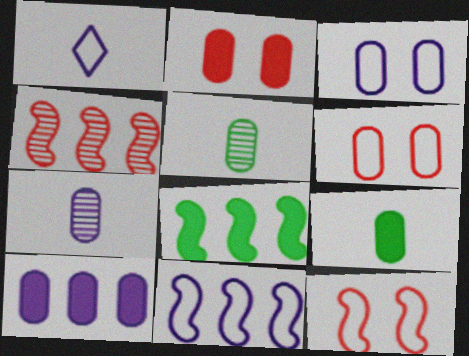[[1, 3, 11], 
[2, 9, 10], 
[3, 7, 10], 
[4, 8, 11], 
[5, 6, 10]]